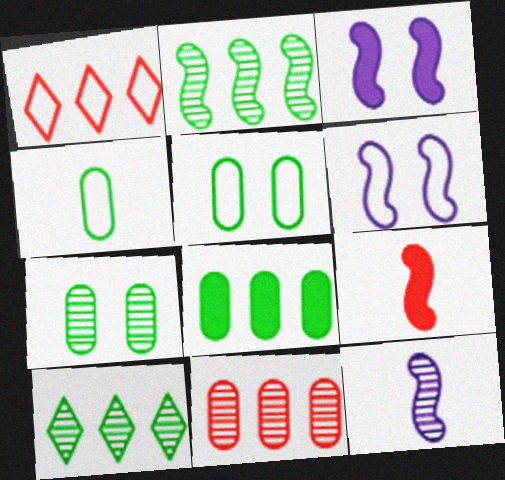[[1, 4, 6], 
[2, 6, 9], 
[4, 7, 8]]